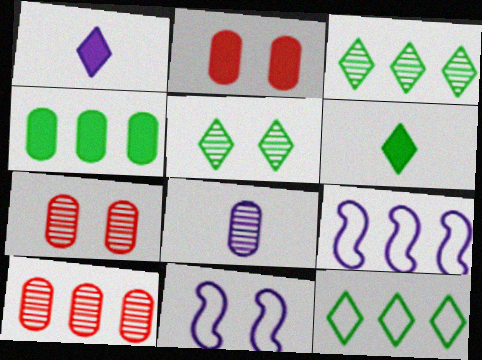[[2, 5, 11], 
[5, 6, 12], 
[6, 7, 9], 
[6, 10, 11]]